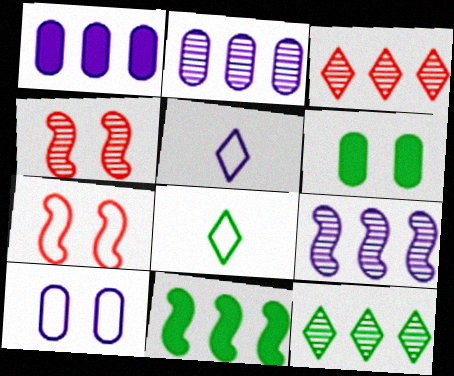[[1, 4, 8]]